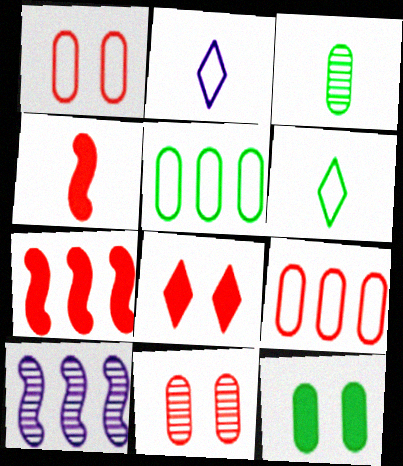[[2, 3, 4], 
[3, 5, 12]]